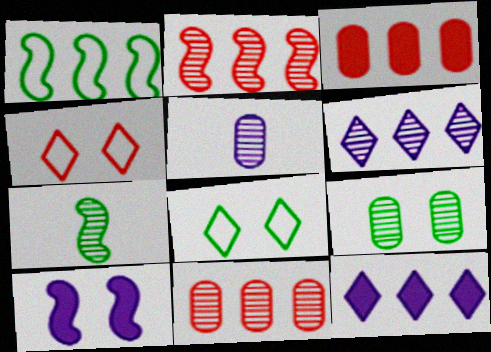[[1, 3, 6], 
[1, 11, 12], 
[4, 9, 10], 
[5, 9, 11]]